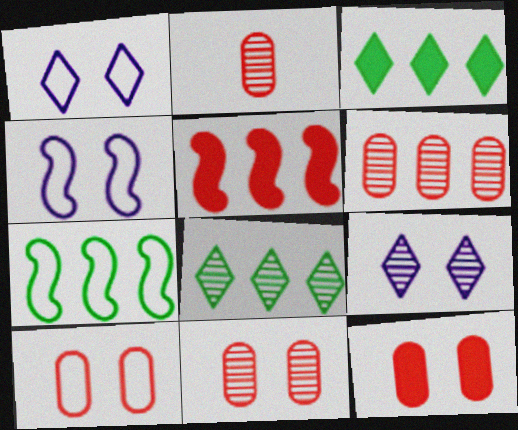[[2, 3, 4], 
[2, 6, 11], 
[10, 11, 12]]